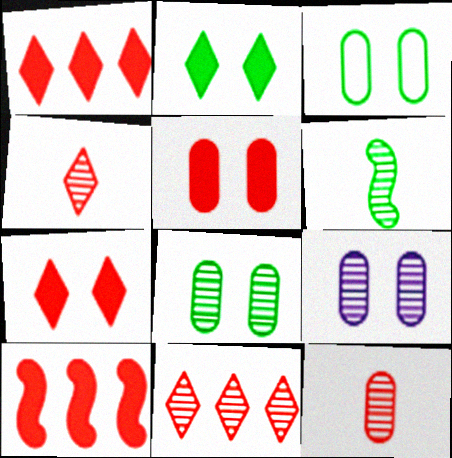[[3, 5, 9], 
[6, 9, 11]]